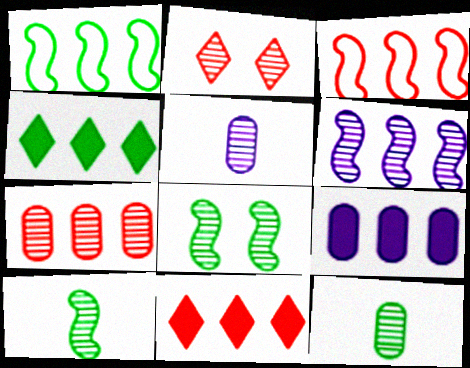[[2, 6, 12], 
[3, 7, 11]]